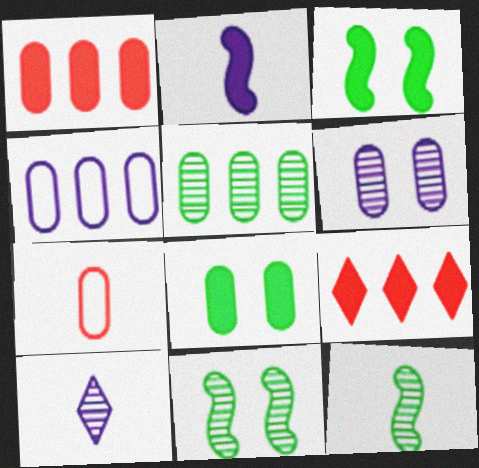[[1, 4, 5], 
[2, 8, 9]]